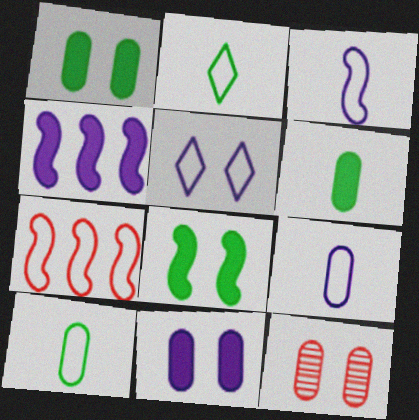[[2, 4, 12], 
[5, 7, 10], 
[5, 8, 12]]